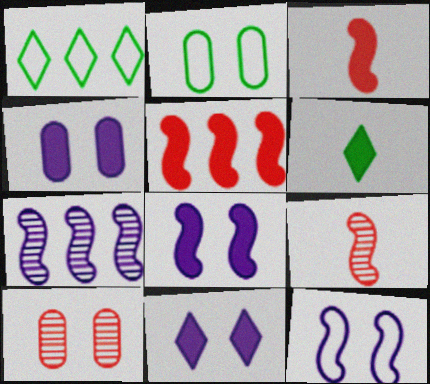[[1, 4, 9], 
[2, 4, 10], 
[4, 5, 6], 
[4, 8, 11]]